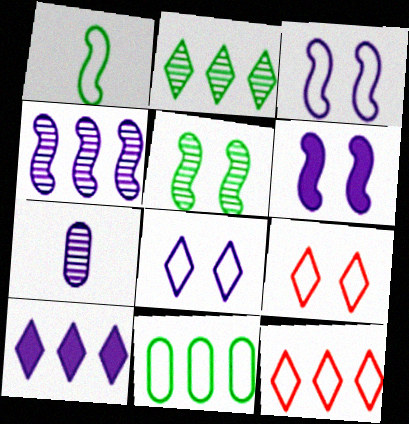[[2, 10, 12], 
[3, 7, 10]]